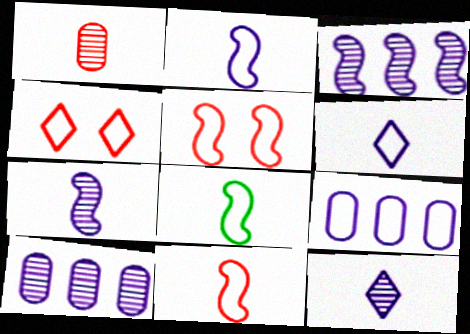[[2, 8, 11], 
[4, 8, 9]]